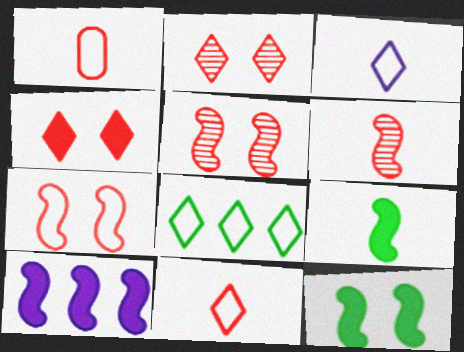[]